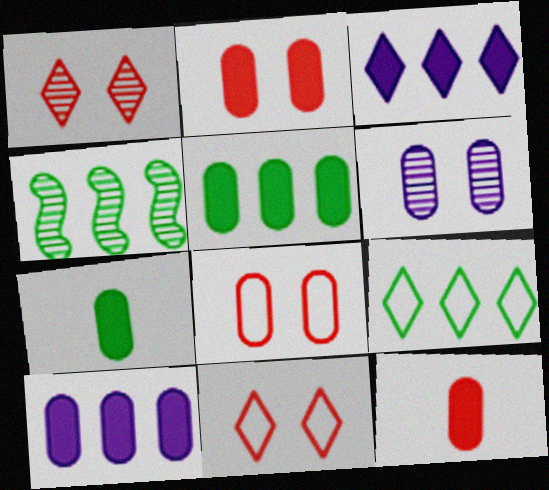[[2, 7, 10], 
[4, 5, 9]]